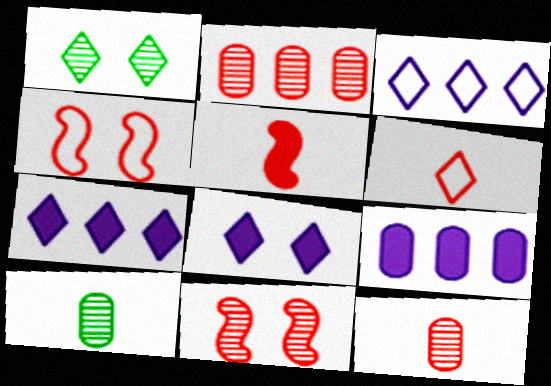[[1, 6, 7], 
[4, 7, 10], 
[5, 6, 12]]